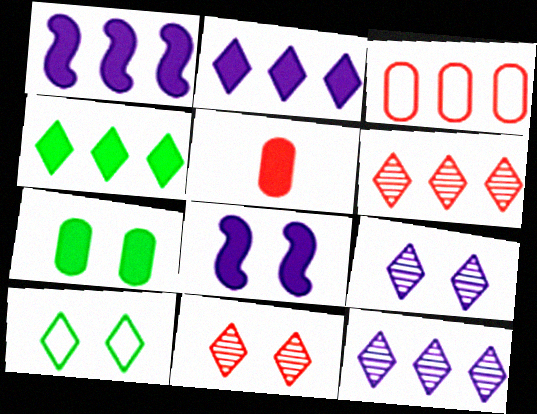[[4, 5, 8]]